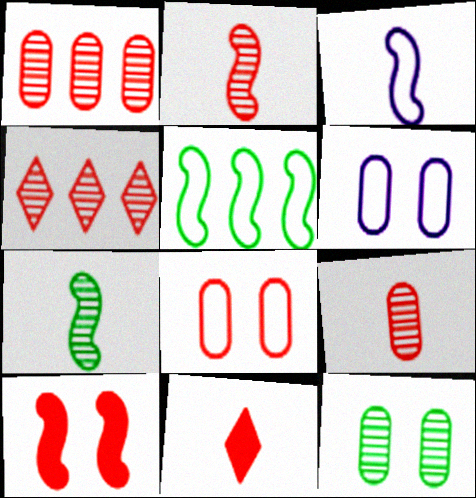[]